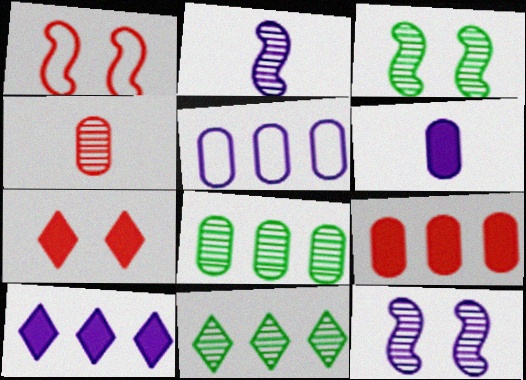[[1, 6, 11], 
[4, 11, 12], 
[5, 8, 9]]